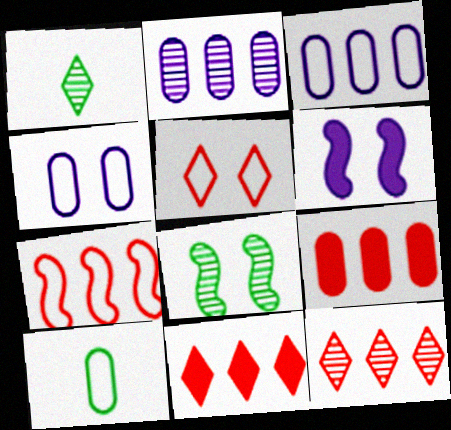[[6, 10, 12], 
[7, 9, 12]]